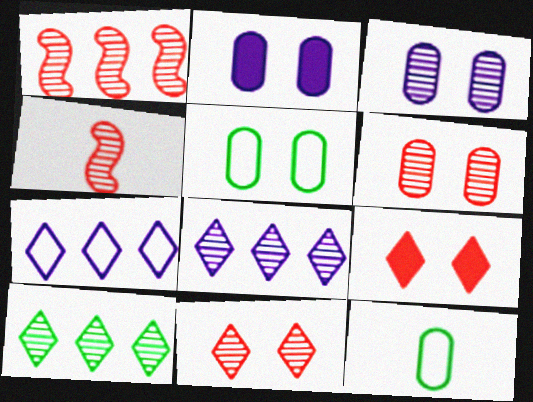[[2, 5, 6], 
[3, 4, 10]]